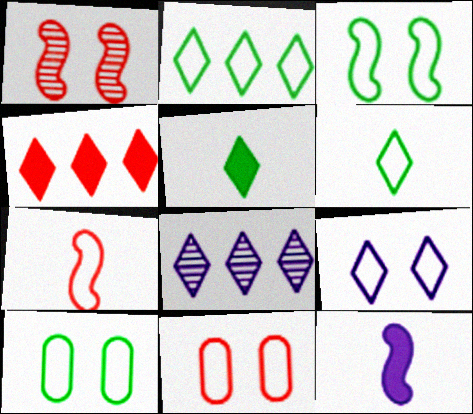[[2, 4, 8], 
[3, 9, 11]]